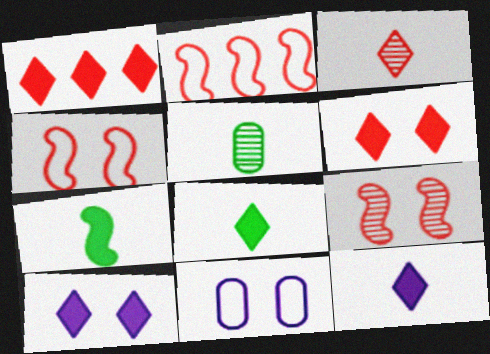[[1, 8, 10], 
[2, 5, 10]]